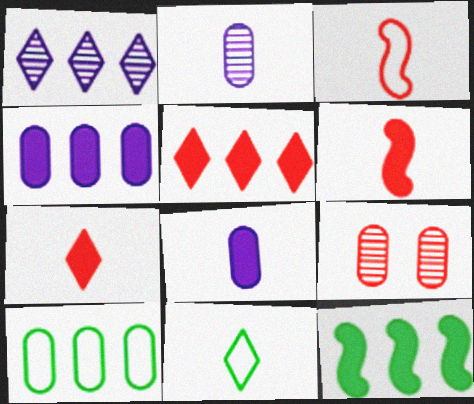[[2, 6, 11], 
[3, 5, 9], 
[4, 5, 12], 
[8, 9, 10]]